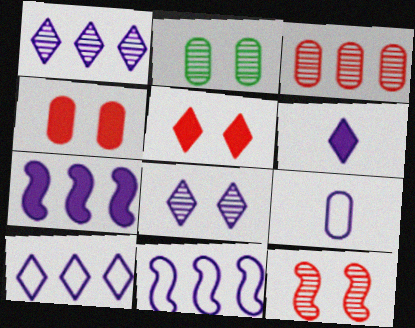[[2, 8, 12], 
[6, 8, 10], 
[7, 8, 9]]